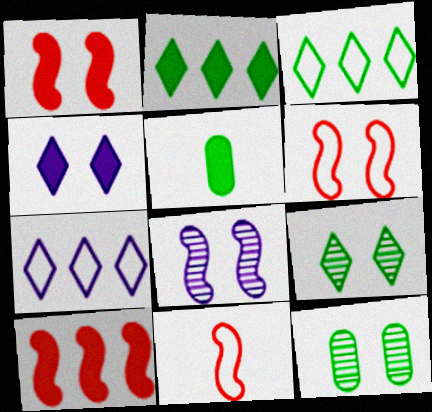[[4, 5, 10], 
[4, 6, 12]]